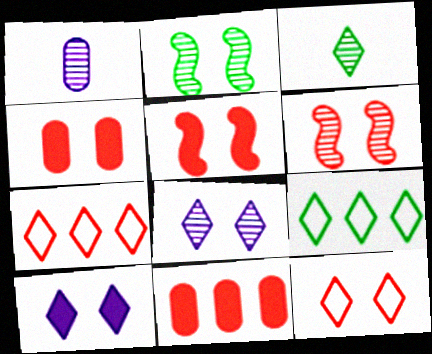[[1, 5, 9], 
[3, 7, 10], 
[4, 6, 12]]